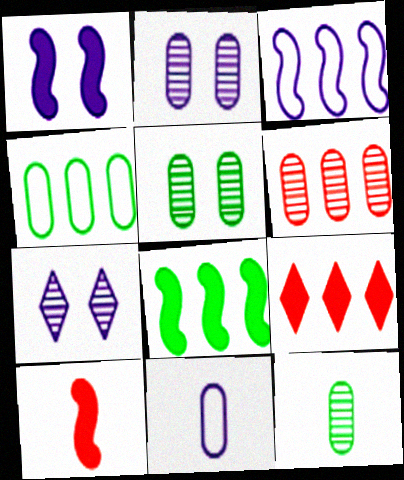[[1, 8, 10], 
[2, 6, 12], 
[4, 7, 10]]